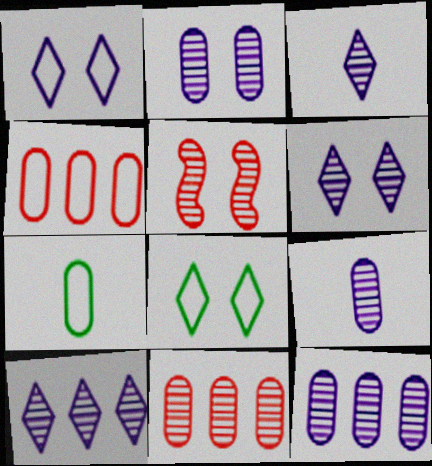[[2, 9, 12], 
[3, 6, 10]]